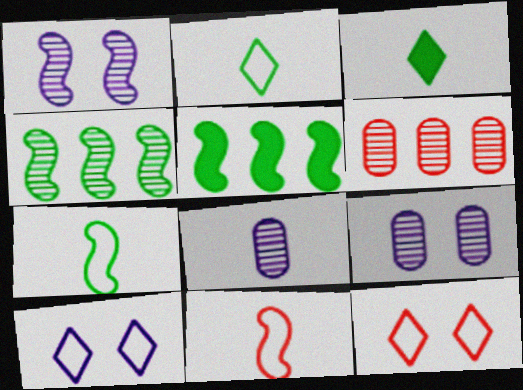[[1, 5, 11], 
[3, 8, 11], 
[5, 8, 12]]